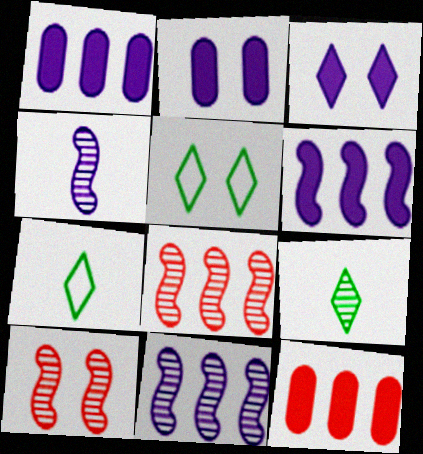[[1, 7, 10], 
[2, 5, 10], 
[2, 7, 8], 
[4, 5, 12]]